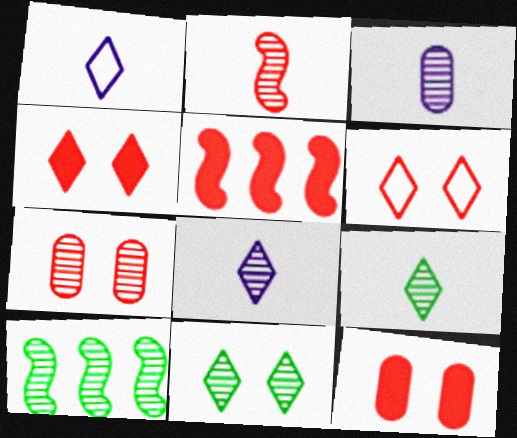[[1, 10, 12], 
[2, 3, 9], 
[7, 8, 10]]